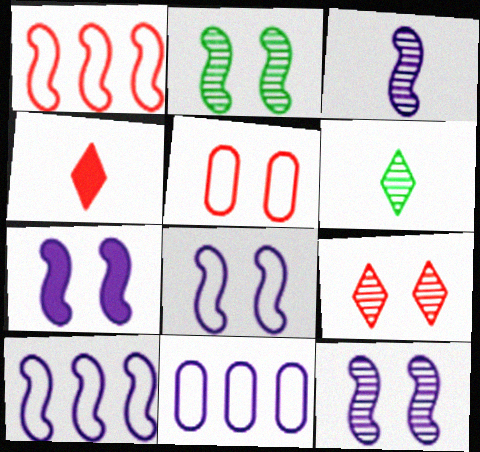[[2, 4, 11], 
[3, 7, 10], 
[7, 8, 12]]